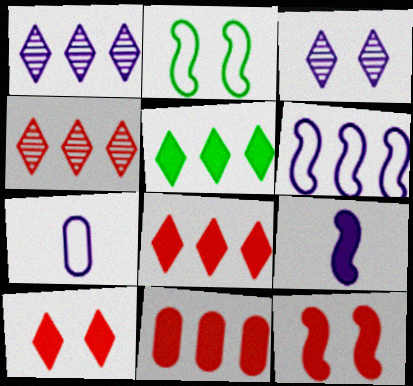[]